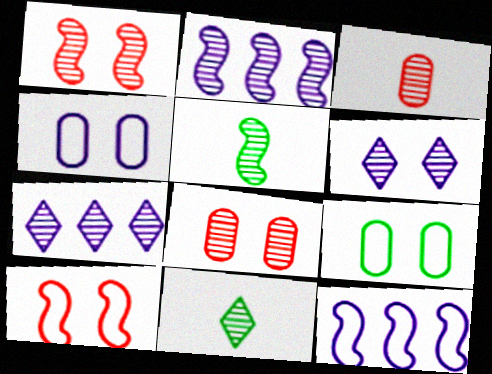[[1, 2, 5], 
[2, 8, 11], 
[5, 7, 8]]